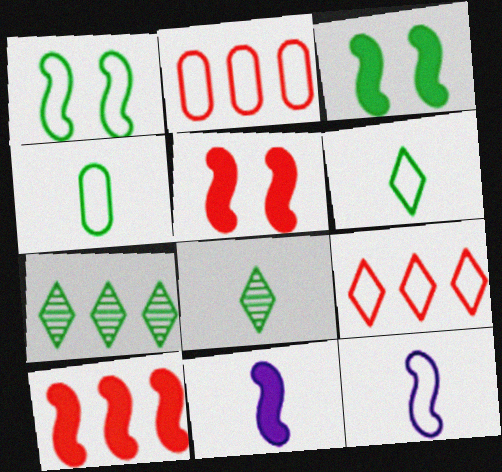[[3, 4, 7], 
[3, 10, 11]]